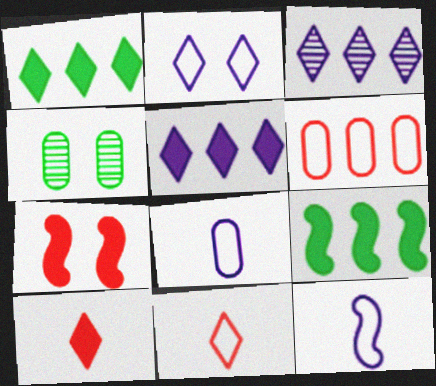[[2, 4, 7], 
[3, 6, 9]]